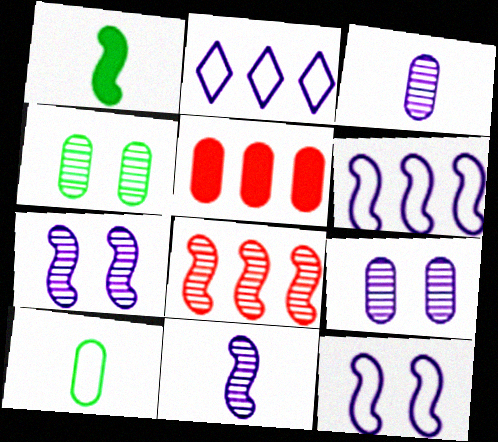[[1, 8, 12], 
[5, 9, 10]]